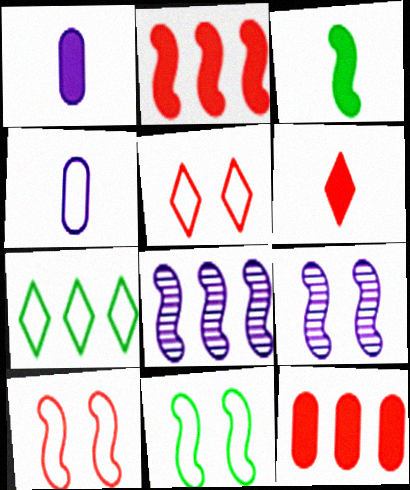[[1, 3, 6], 
[3, 8, 10], 
[4, 7, 10], 
[7, 8, 12]]